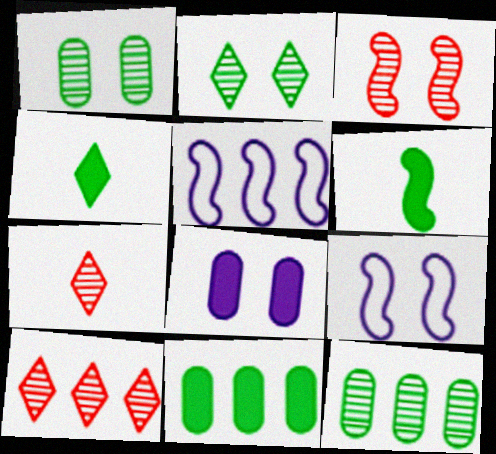[[3, 5, 6], 
[5, 10, 11], 
[7, 9, 11]]